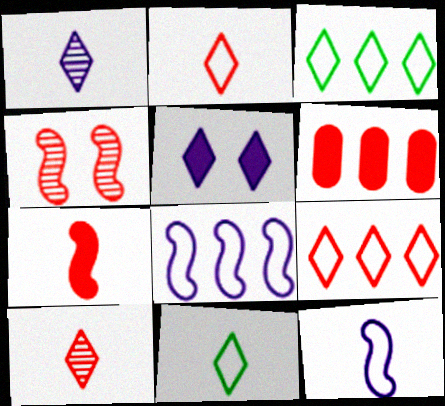[[2, 4, 6], 
[3, 5, 10]]